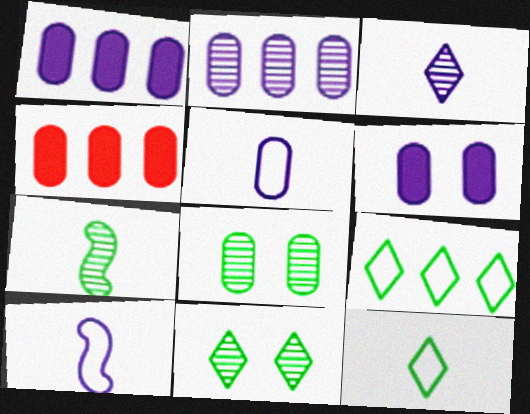[[2, 5, 6], 
[4, 5, 8], 
[4, 10, 11]]